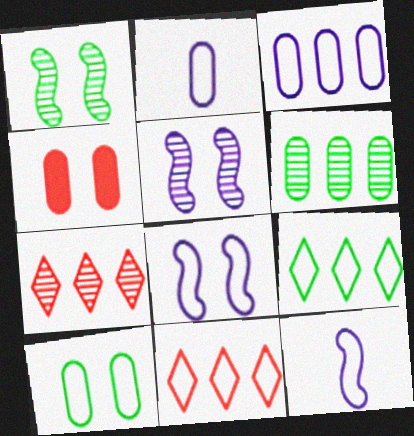[[2, 4, 6], 
[10, 11, 12]]